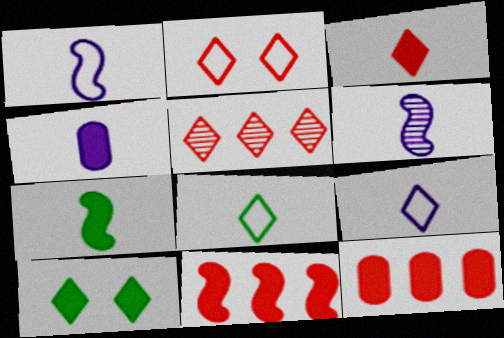[[2, 3, 5], 
[3, 4, 7], 
[4, 6, 9], 
[4, 10, 11], 
[5, 9, 10]]